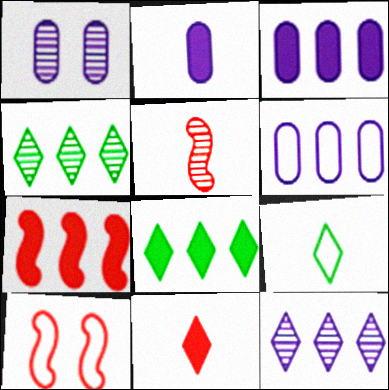[[1, 2, 6], 
[1, 4, 5], 
[1, 7, 9], 
[2, 4, 10], 
[2, 5, 9], 
[3, 7, 8], 
[4, 6, 7], 
[5, 7, 10], 
[6, 9, 10]]